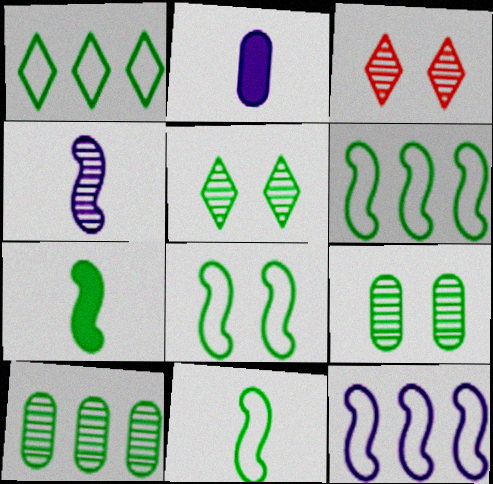[[1, 7, 9], 
[2, 3, 6], 
[3, 4, 10], 
[6, 8, 11]]